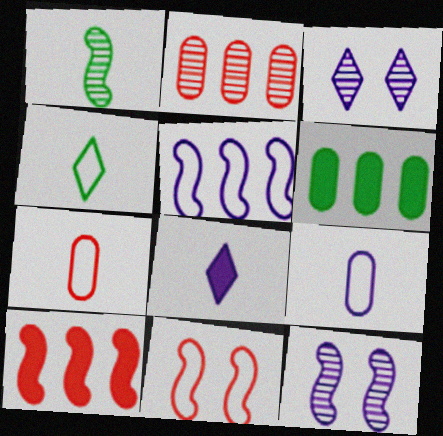[[1, 2, 3], 
[1, 7, 8]]